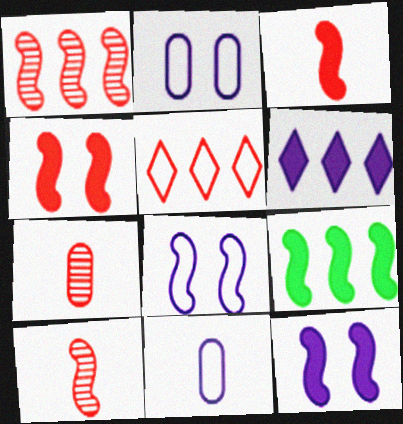[[3, 9, 12], 
[4, 5, 7], 
[8, 9, 10]]